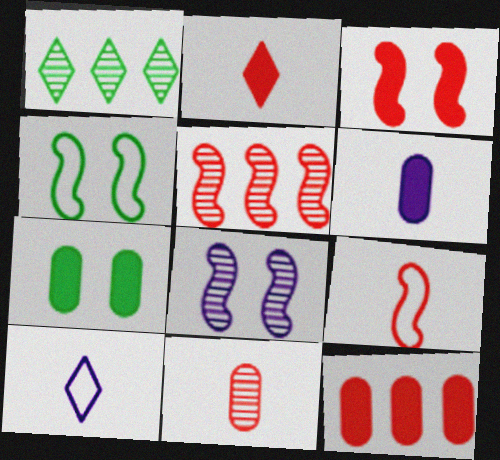[[1, 8, 11], 
[2, 3, 12], 
[2, 9, 11], 
[3, 4, 8], 
[3, 5, 9], 
[5, 7, 10], 
[6, 7, 12]]